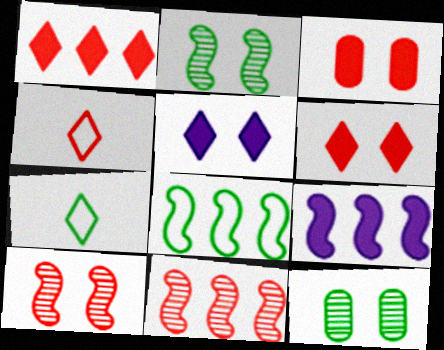[[3, 4, 11], 
[4, 9, 12], 
[8, 9, 11]]